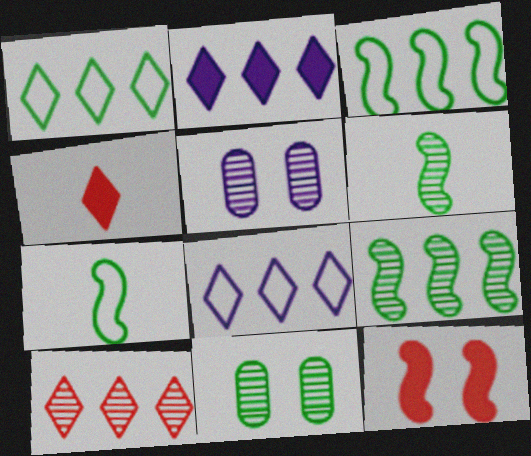[[1, 2, 10], 
[3, 4, 5], 
[5, 6, 10]]